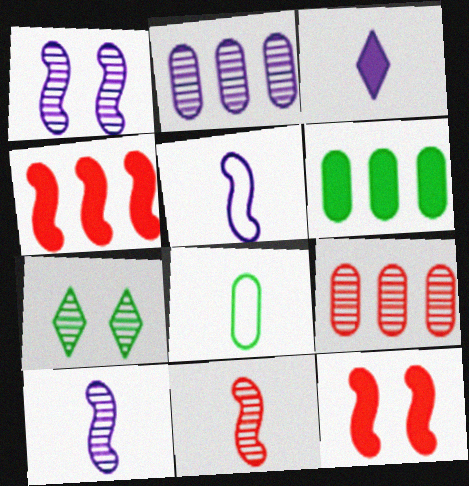[[2, 7, 11], 
[3, 6, 12], 
[3, 8, 11], 
[7, 9, 10]]